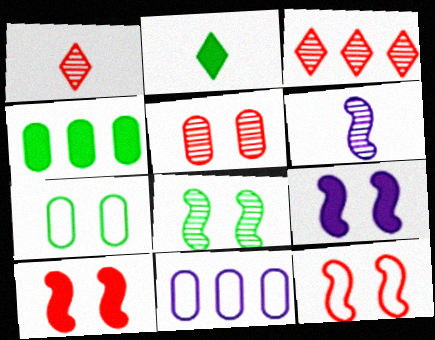[[8, 9, 12]]